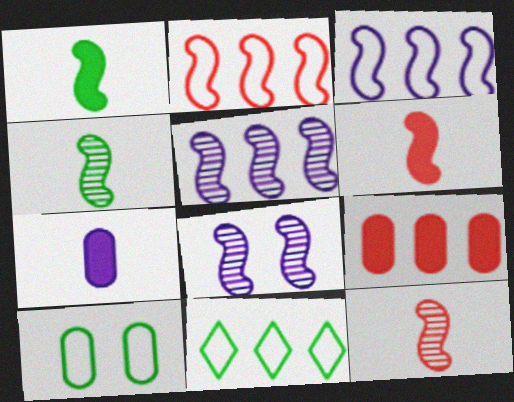[[1, 2, 8], 
[5, 9, 11]]